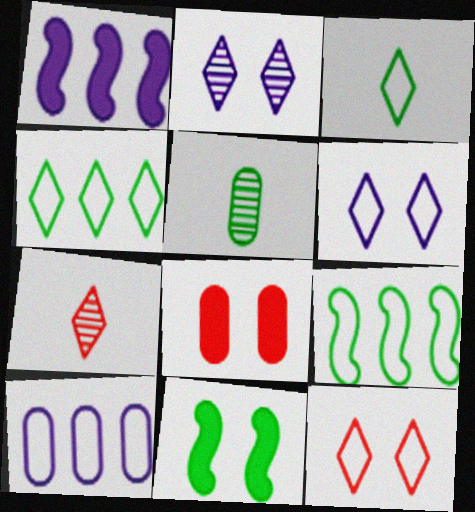[[1, 5, 12], 
[4, 5, 11], 
[5, 8, 10], 
[7, 10, 11]]